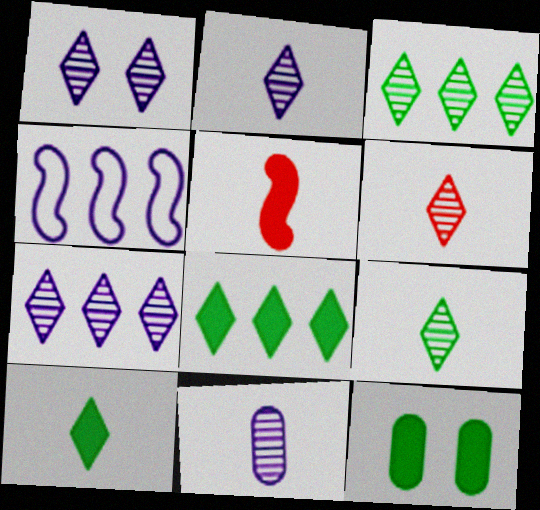[[1, 2, 7], 
[1, 3, 6], 
[2, 6, 9], 
[4, 6, 12]]